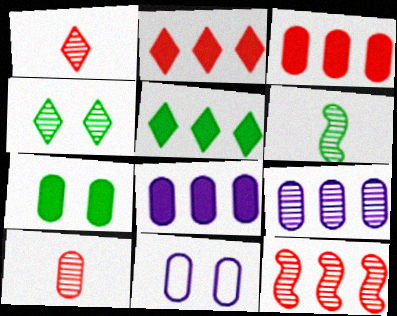[[2, 6, 11]]